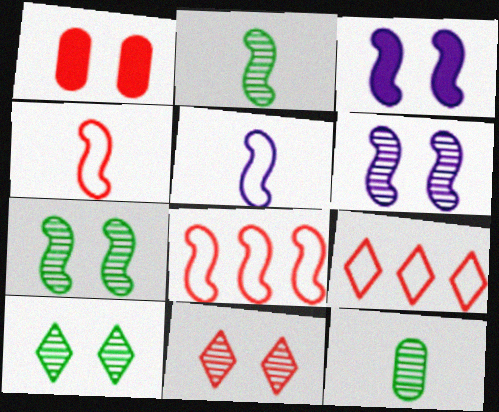[[2, 3, 8], 
[3, 9, 12]]